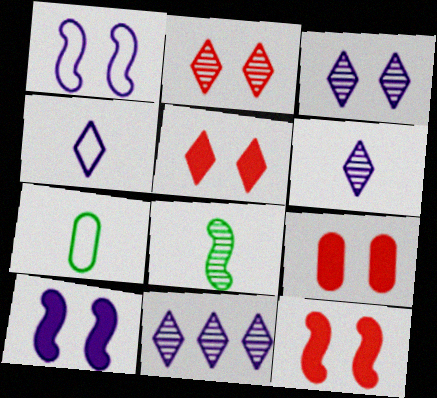[[3, 6, 11], 
[5, 9, 12], 
[7, 11, 12]]